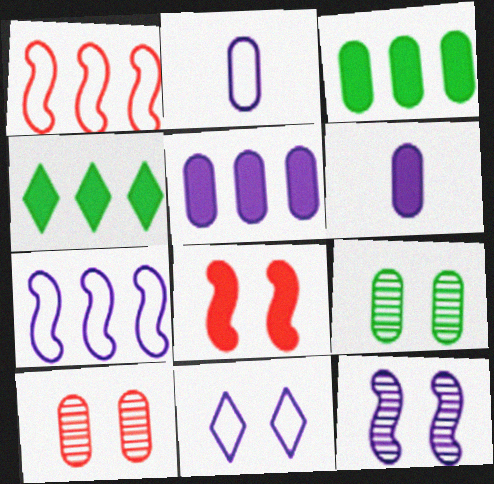[[2, 3, 10], 
[2, 7, 11], 
[4, 6, 8], 
[8, 9, 11]]